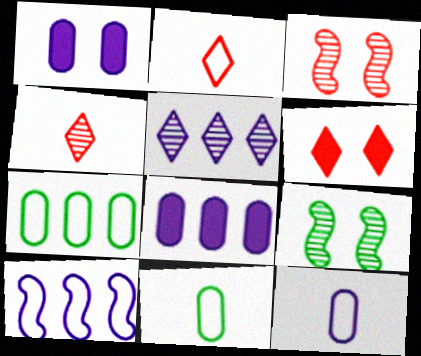[[2, 8, 9], 
[5, 8, 10]]